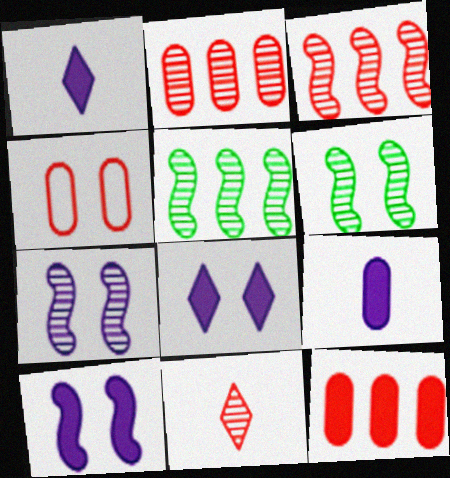[[1, 4, 5], 
[4, 6, 8]]